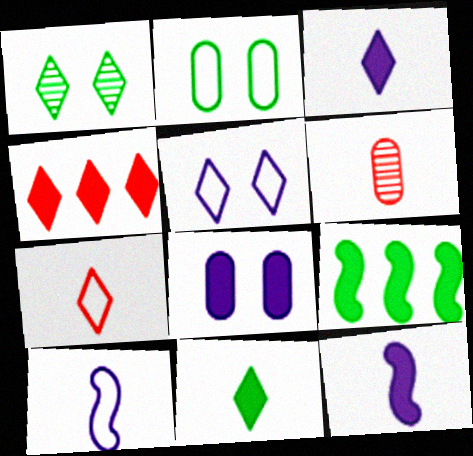[[5, 6, 9], 
[6, 10, 11]]